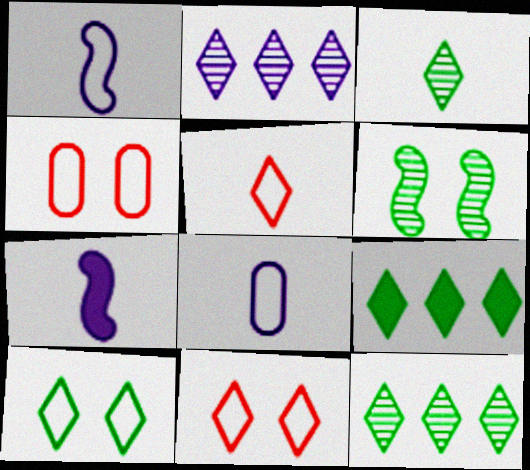[[3, 9, 10], 
[4, 7, 12]]